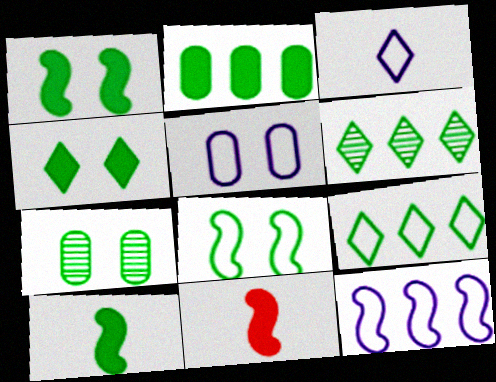[[2, 4, 10], 
[3, 5, 12], 
[4, 7, 8], 
[5, 6, 11], 
[7, 9, 10]]